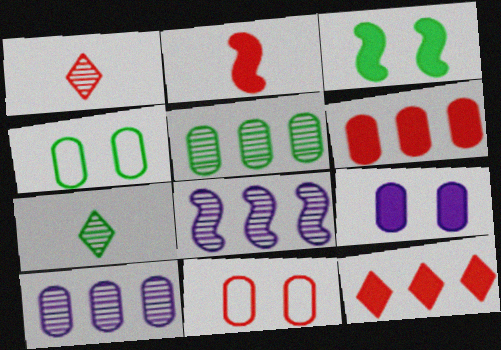[]